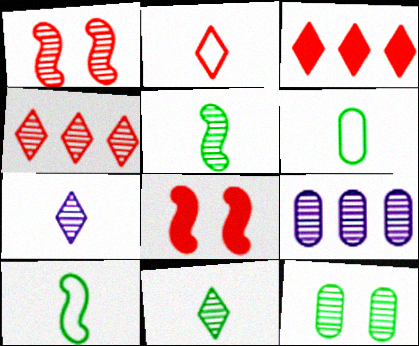[[1, 9, 11]]